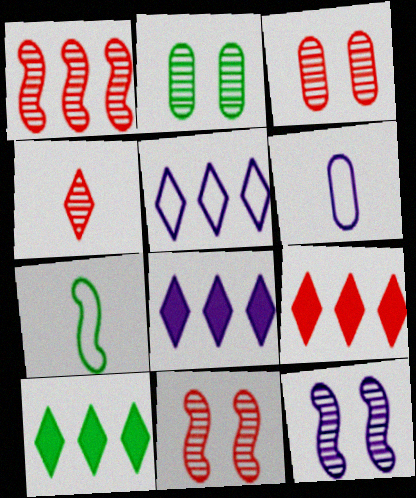[[1, 3, 4], 
[2, 7, 10], 
[3, 7, 8], 
[6, 8, 12], 
[6, 10, 11], 
[8, 9, 10]]